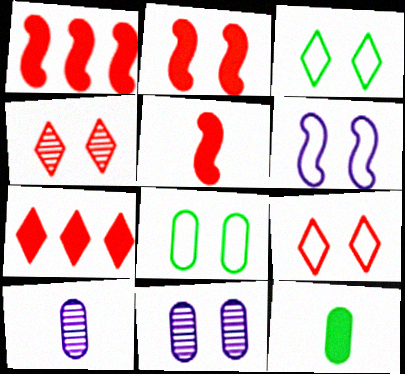[[1, 2, 5], 
[1, 3, 10], 
[2, 3, 11], 
[6, 8, 9]]